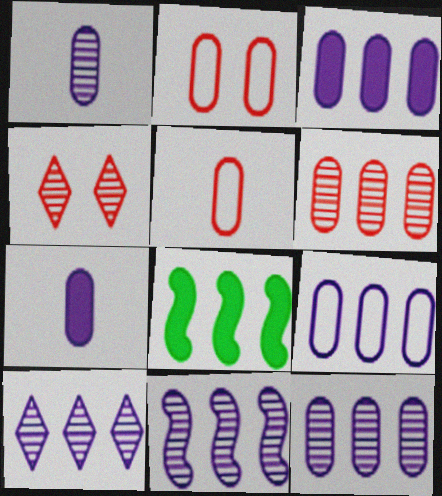[[3, 9, 12], 
[10, 11, 12]]